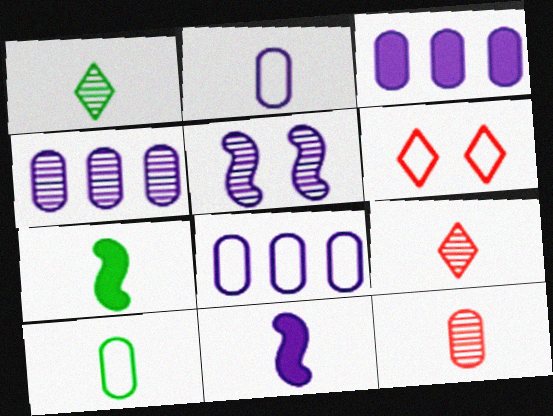[[1, 7, 10], 
[2, 7, 9], 
[3, 4, 8], 
[4, 6, 7], 
[9, 10, 11]]